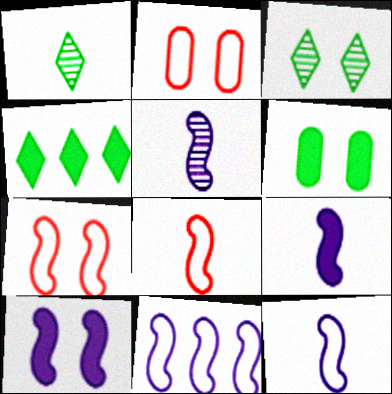[[2, 3, 10], 
[2, 4, 5], 
[5, 9, 12], 
[5, 10, 11]]